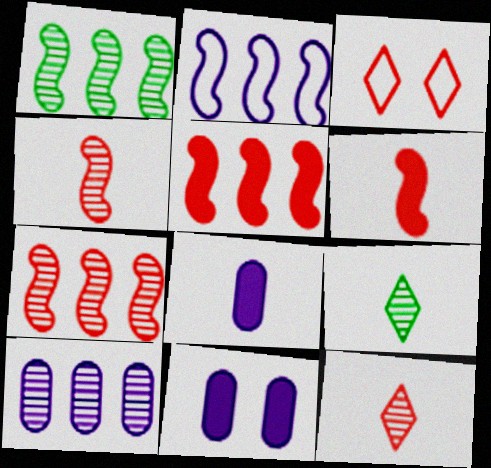[[1, 2, 5], 
[1, 3, 8]]